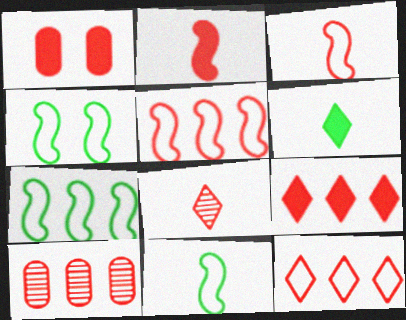[[1, 2, 9], 
[1, 5, 8], 
[4, 7, 11], 
[5, 9, 10]]